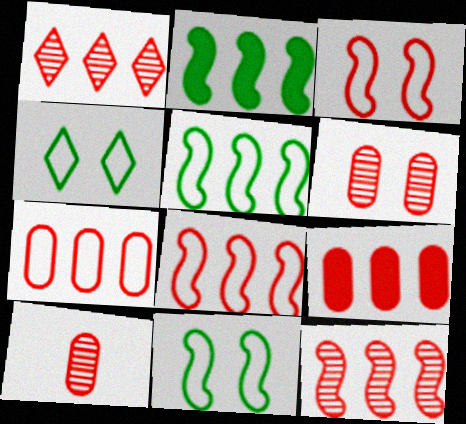[[1, 8, 9]]